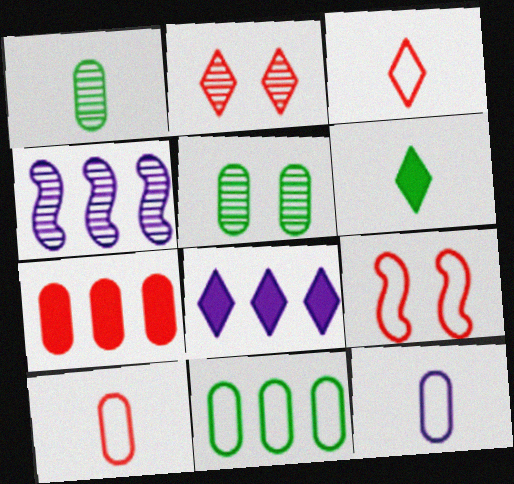[[1, 2, 4], 
[1, 8, 9], 
[5, 7, 12]]